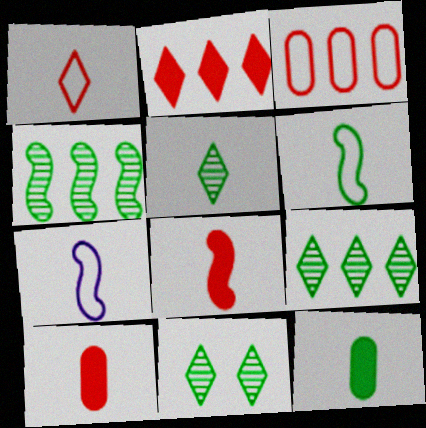[[5, 6, 12], 
[5, 7, 10], 
[5, 9, 11]]